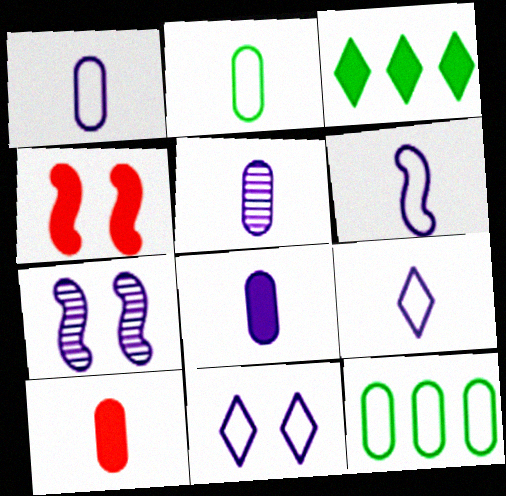[[1, 5, 8], 
[1, 6, 9], 
[2, 5, 10], 
[3, 4, 8]]